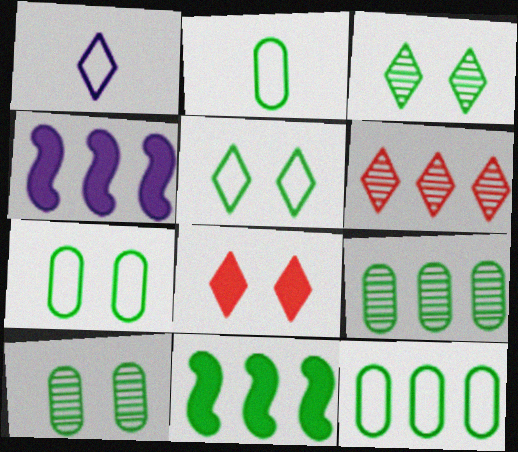[[2, 3, 11], 
[2, 7, 12], 
[4, 6, 12]]